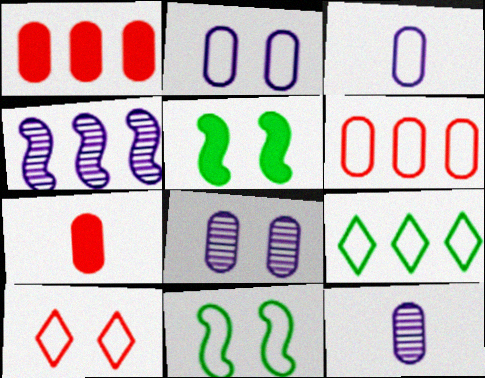[[1, 4, 9], 
[2, 10, 11], 
[5, 8, 10]]